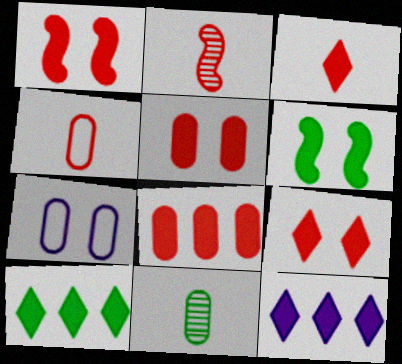[[1, 3, 8], 
[1, 5, 9], 
[2, 3, 4], 
[2, 7, 10], 
[7, 8, 11]]